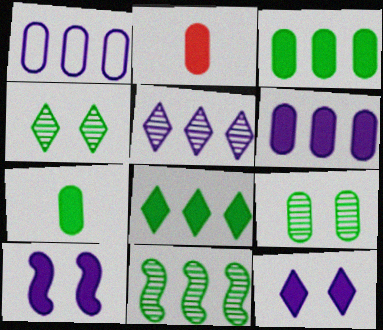[[1, 2, 9], 
[2, 8, 10]]